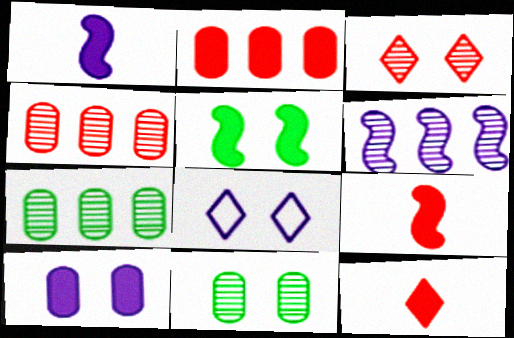[[7, 8, 9]]